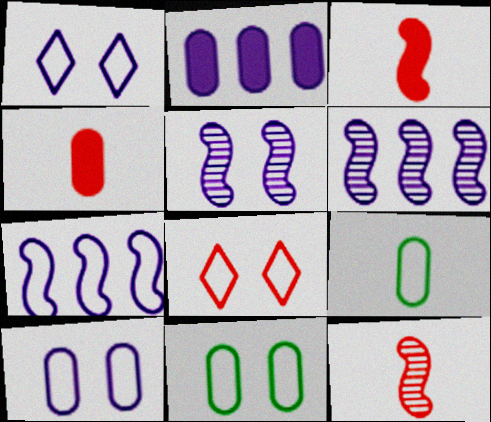[[7, 8, 9]]